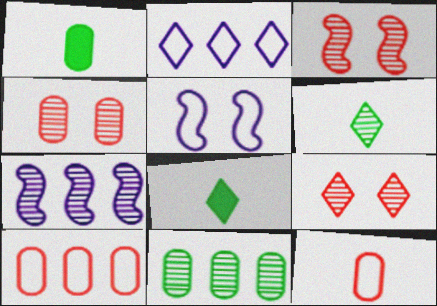[[1, 2, 3], 
[2, 8, 9], 
[3, 4, 9], 
[4, 6, 7]]